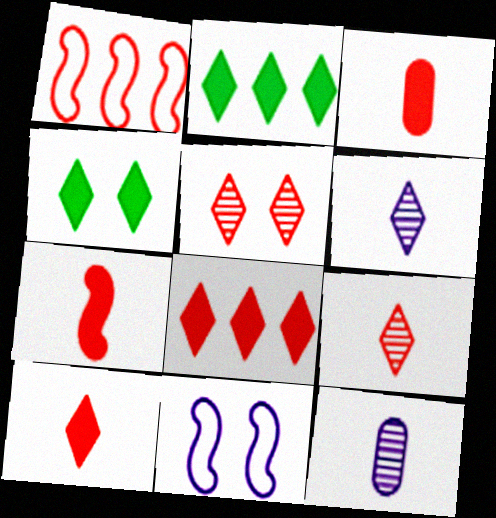[[1, 3, 5], 
[1, 4, 12], 
[3, 7, 10]]